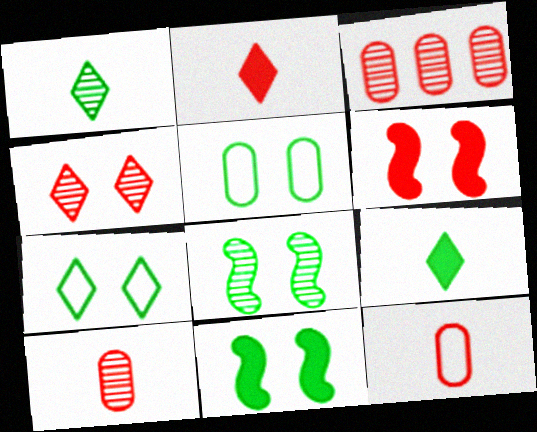[]